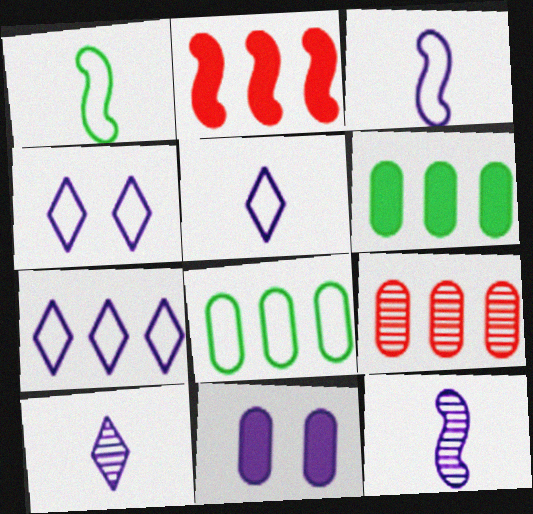[[4, 5, 7], 
[7, 11, 12]]